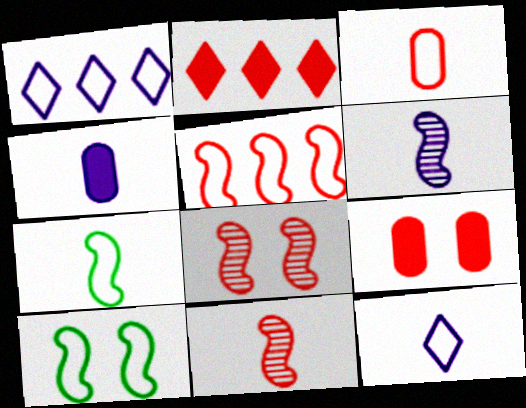[[1, 3, 10], 
[2, 3, 8], 
[3, 7, 12], 
[4, 6, 12]]